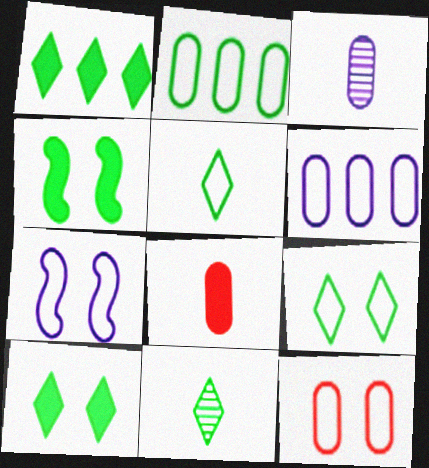[[1, 9, 11], 
[2, 4, 11], 
[7, 9, 12]]